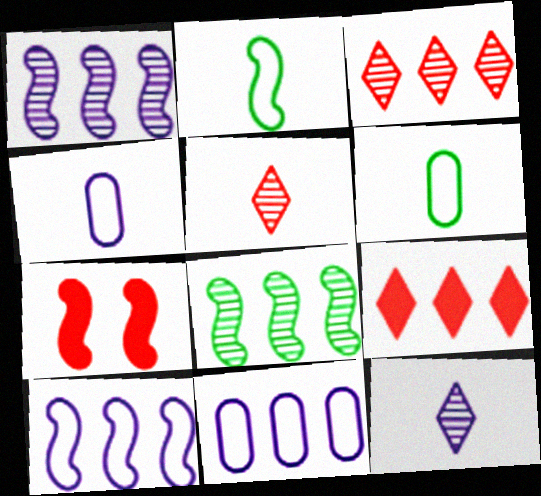[[1, 2, 7], 
[8, 9, 11]]